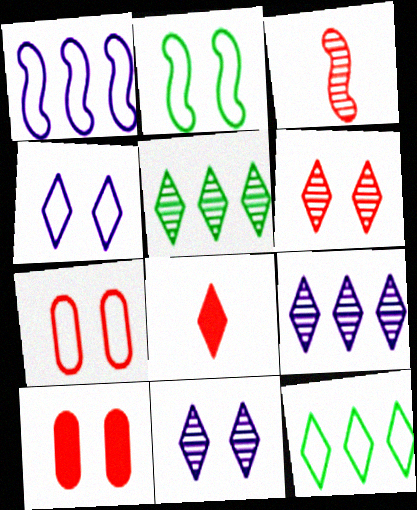[[2, 4, 7], 
[2, 10, 11], 
[4, 5, 8], 
[8, 11, 12]]